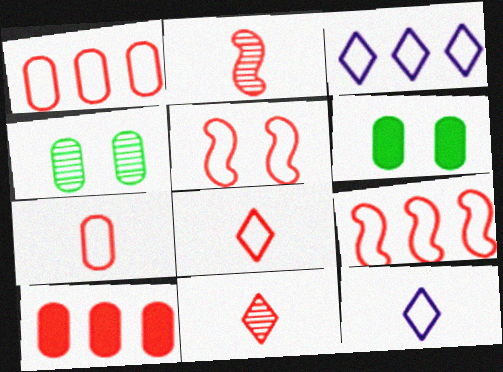[[1, 5, 8], 
[2, 3, 6], 
[5, 10, 11]]